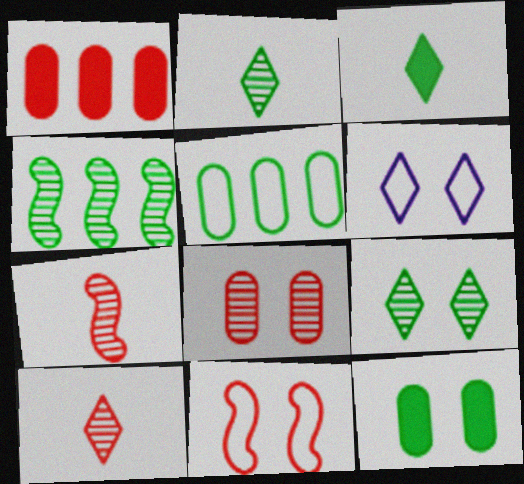[[1, 10, 11]]